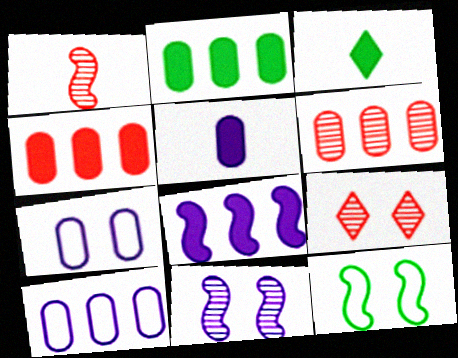[[1, 6, 9], 
[1, 8, 12], 
[2, 6, 10]]